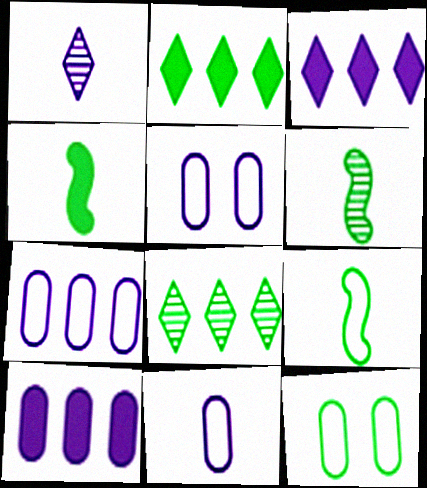[[2, 6, 12], 
[4, 6, 9], 
[4, 8, 12], 
[5, 7, 11]]